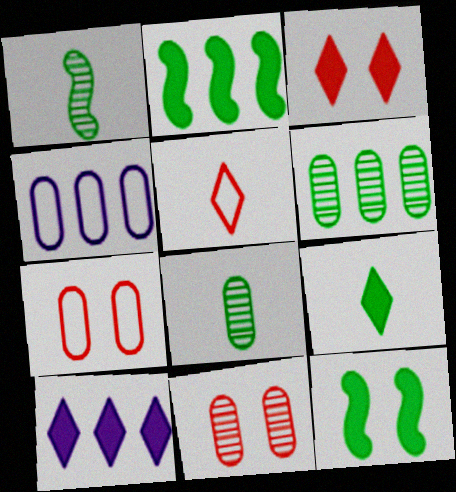[[1, 3, 4], 
[1, 7, 10], 
[3, 9, 10]]